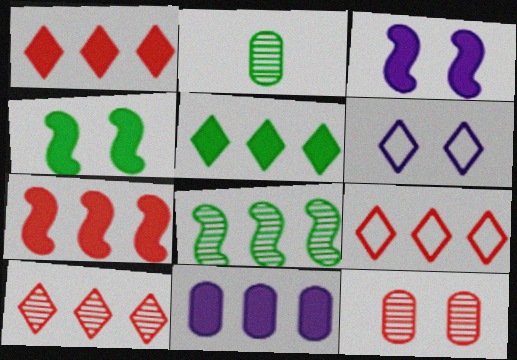[[1, 9, 10], 
[2, 3, 9], 
[2, 6, 7], 
[4, 6, 12], 
[5, 7, 11], 
[8, 9, 11]]